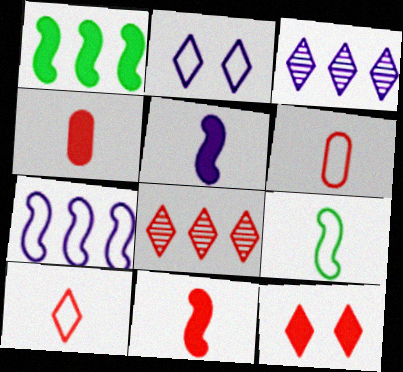[[8, 10, 12]]